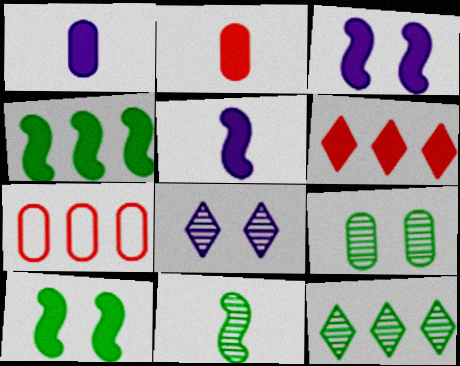[[1, 6, 10], 
[1, 7, 9], 
[9, 11, 12]]